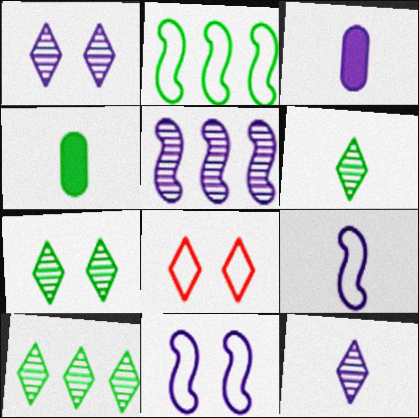[[2, 4, 7], 
[3, 9, 12], 
[4, 5, 8], 
[6, 7, 10]]